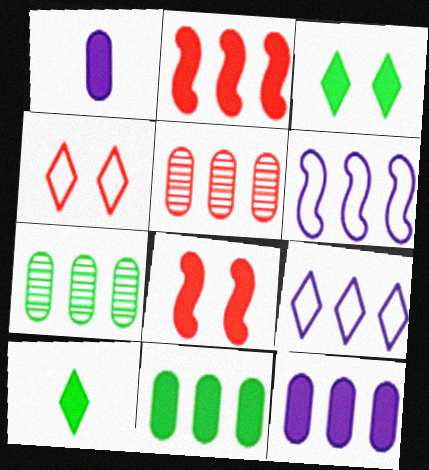[[1, 2, 3], 
[2, 7, 9], 
[8, 10, 12]]